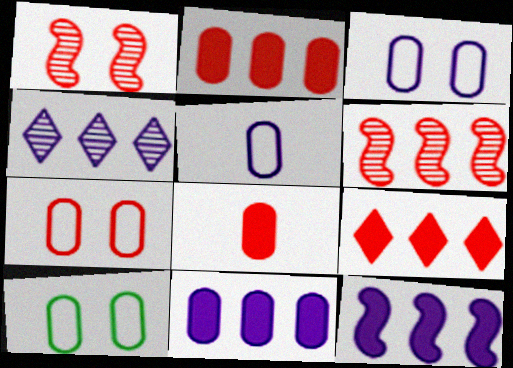[[3, 7, 10]]